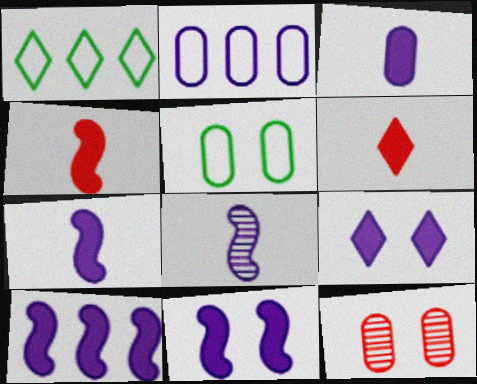[[1, 7, 12], 
[2, 8, 9], 
[3, 9, 10], 
[7, 10, 11]]